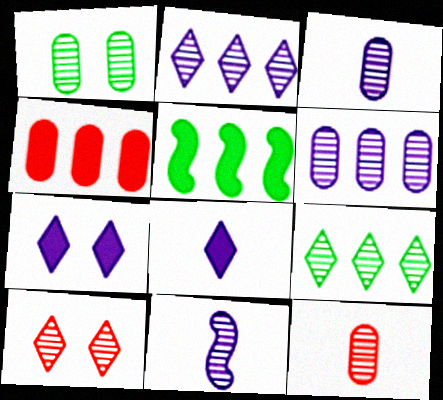[[1, 6, 12]]